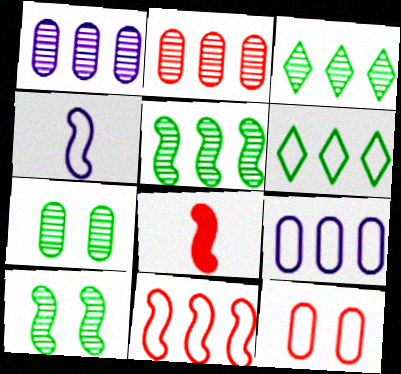[[4, 6, 12], 
[6, 9, 11]]